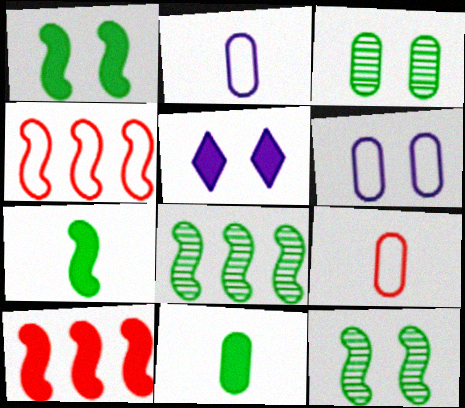[[5, 8, 9], 
[5, 10, 11]]